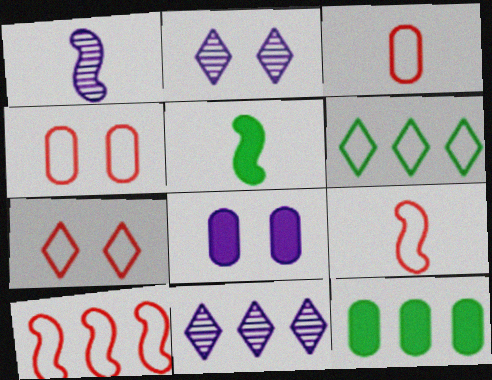[[1, 5, 9], 
[1, 7, 12], 
[2, 9, 12], 
[3, 7, 10], 
[4, 5, 11], 
[10, 11, 12]]